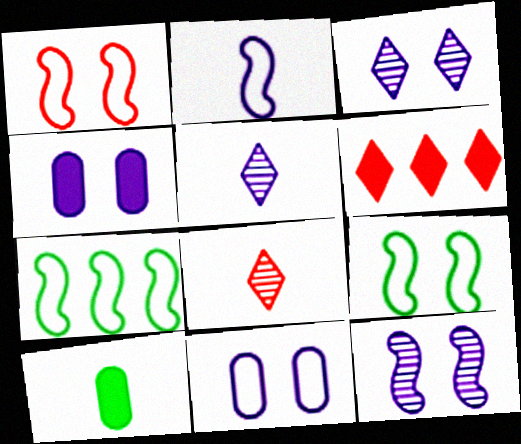[[1, 2, 7], 
[2, 8, 10], 
[4, 7, 8]]